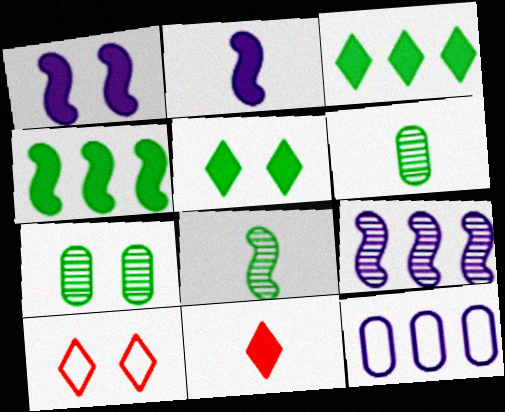[[1, 7, 10]]